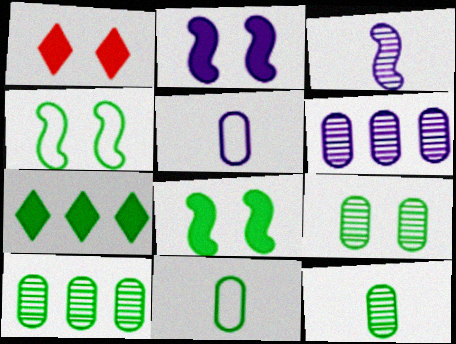[[4, 7, 12], 
[9, 10, 12]]